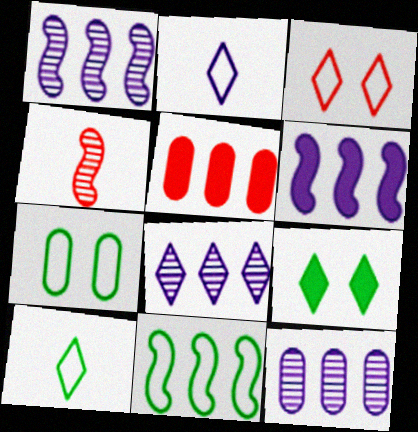[[1, 8, 12], 
[3, 4, 5], 
[5, 8, 11], 
[7, 10, 11]]